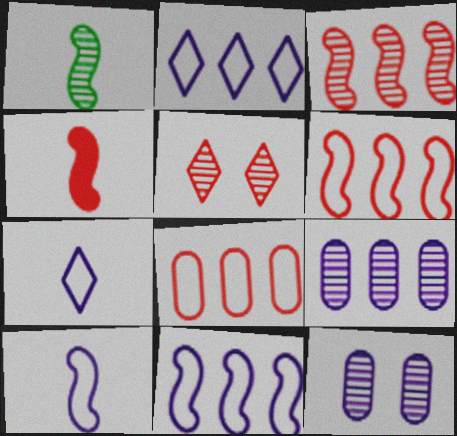[[1, 4, 10], 
[1, 5, 9], 
[4, 5, 8]]